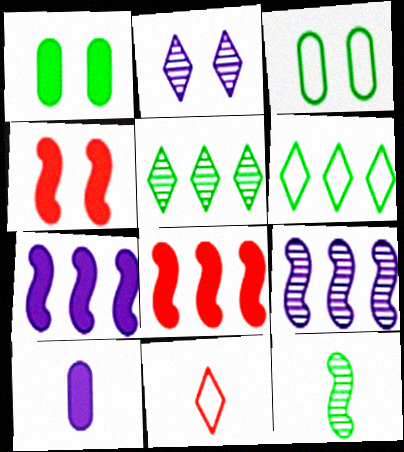[[1, 6, 12], 
[1, 9, 11], 
[2, 3, 4], 
[10, 11, 12]]